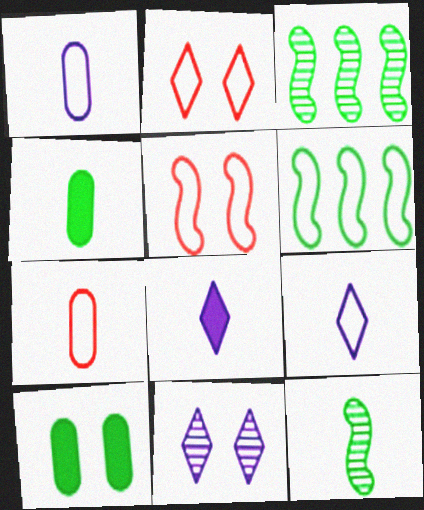[[1, 2, 6], 
[5, 10, 11], 
[7, 8, 12]]